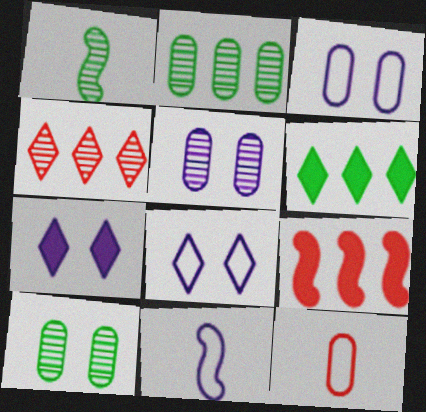[[1, 4, 5]]